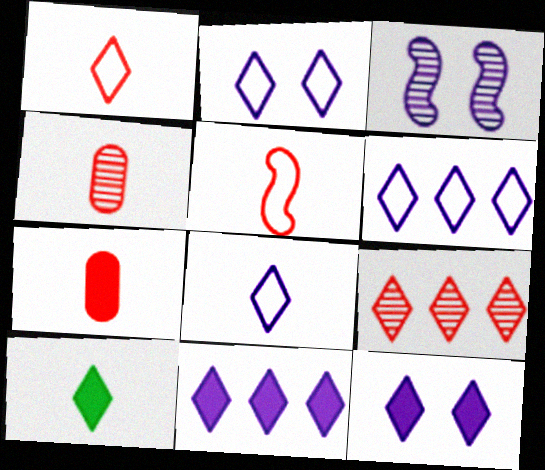[[2, 6, 8], 
[2, 9, 10]]